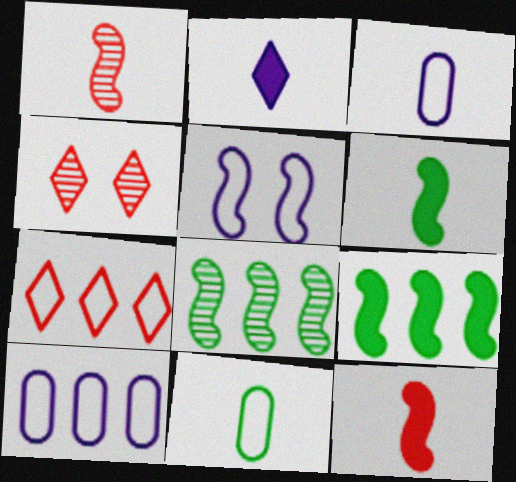[[1, 2, 11], 
[1, 5, 9], 
[3, 4, 9], 
[4, 6, 10], 
[5, 7, 11], 
[5, 8, 12]]